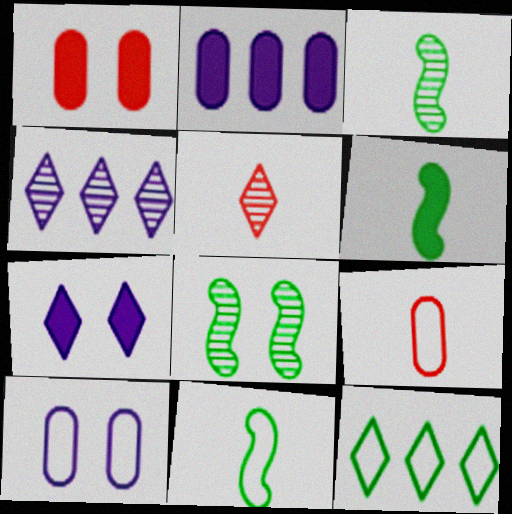[[1, 4, 11], 
[3, 6, 11], 
[5, 7, 12]]